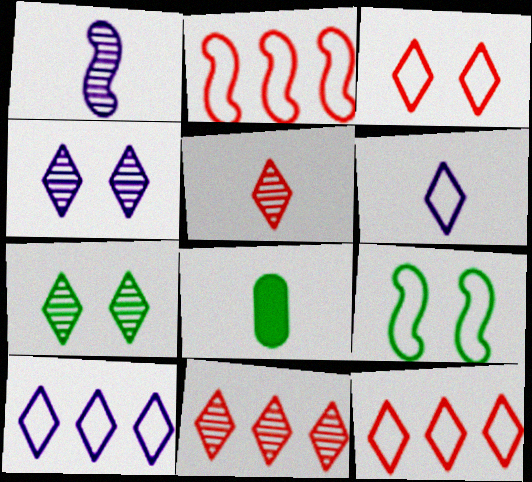[[2, 4, 8]]